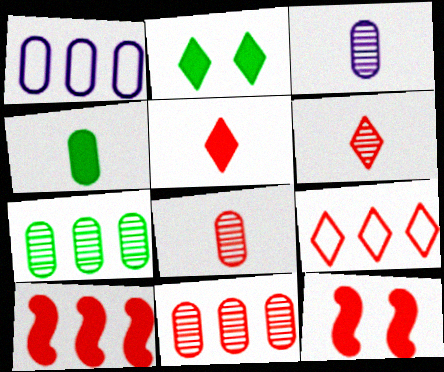[[8, 9, 12], 
[9, 10, 11]]